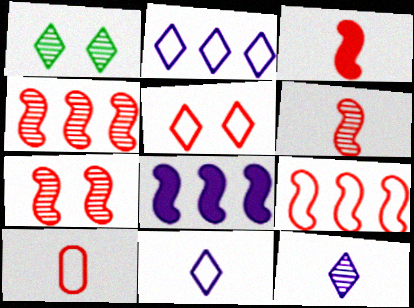[[1, 8, 10], 
[3, 7, 9], 
[4, 6, 7], 
[5, 9, 10]]